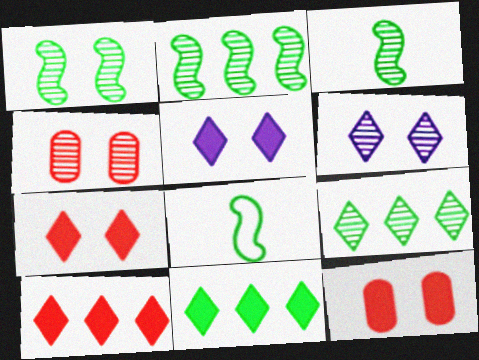[[1, 2, 3], 
[1, 4, 6]]